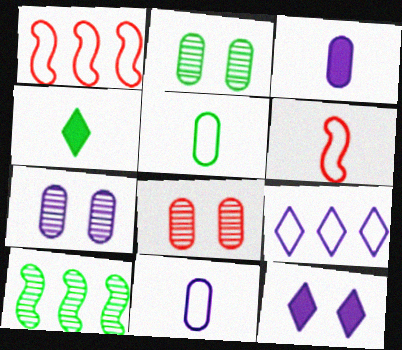[[1, 4, 7], 
[2, 7, 8]]